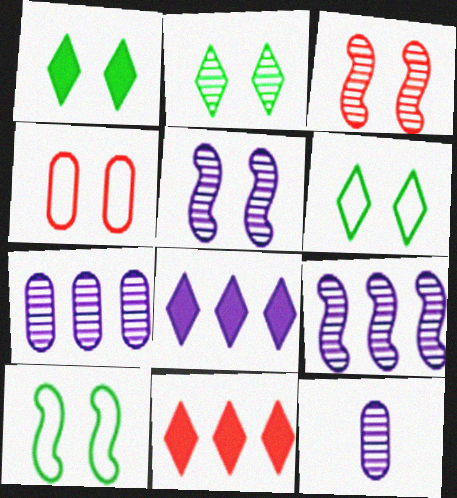[[1, 2, 6], 
[1, 4, 5], 
[10, 11, 12]]